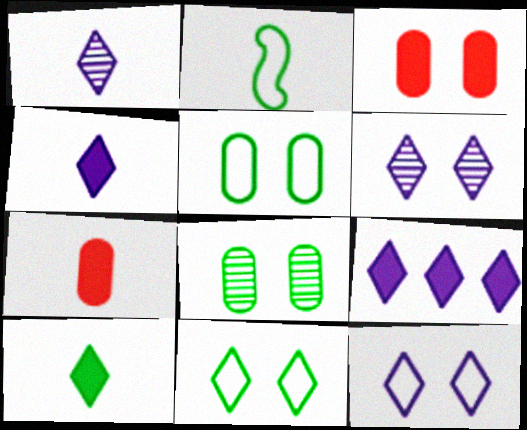[[1, 2, 7], 
[1, 9, 12]]